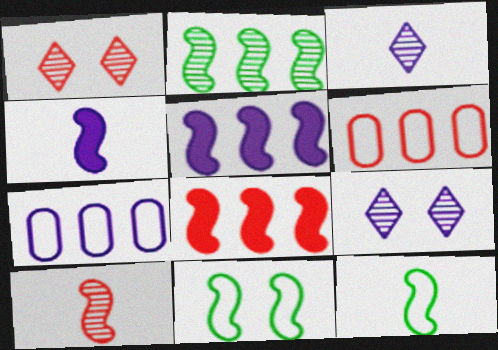[[4, 7, 9], 
[4, 10, 12], 
[5, 10, 11]]